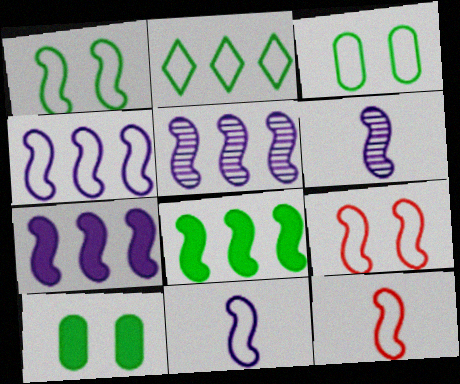[[1, 4, 12], 
[4, 5, 7], 
[6, 8, 9]]